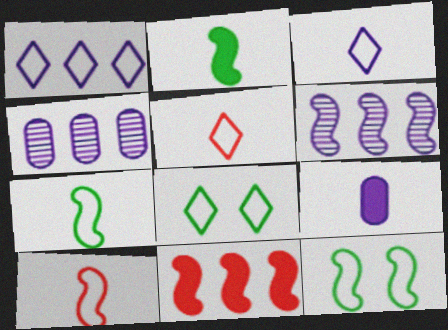[[1, 5, 8]]